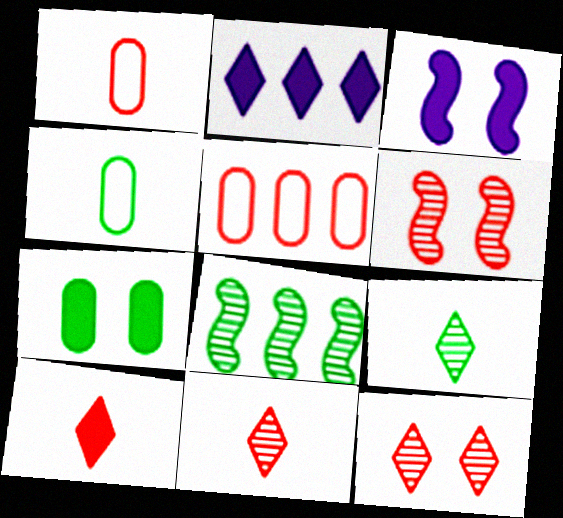[[2, 4, 6], 
[2, 5, 8], 
[3, 5, 9], 
[5, 6, 10]]